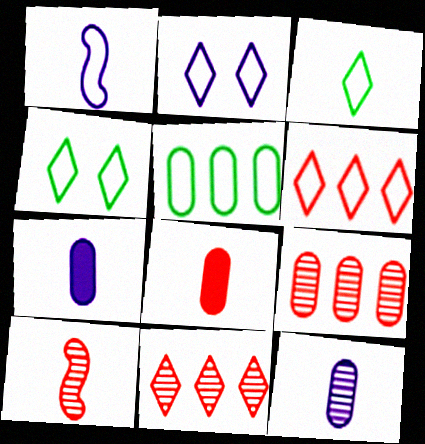[[2, 3, 6], 
[3, 7, 10]]